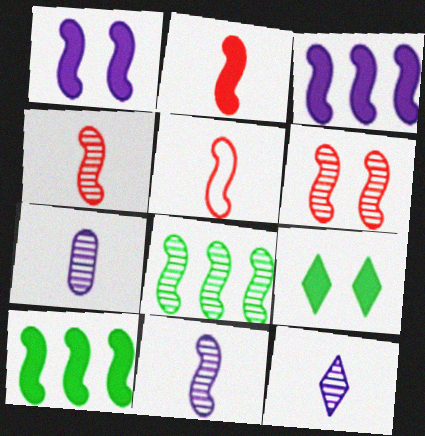[[1, 2, 10], 
[1, 5, 8], 
[2, 4, 5], 
[6, 8, 11], 
[7, 11, 12]]